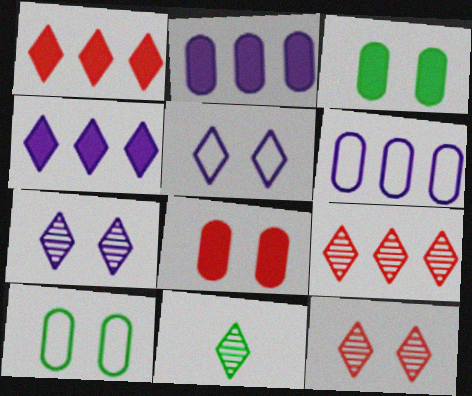[[1, 5, 11], 
[7, 9, 11]]